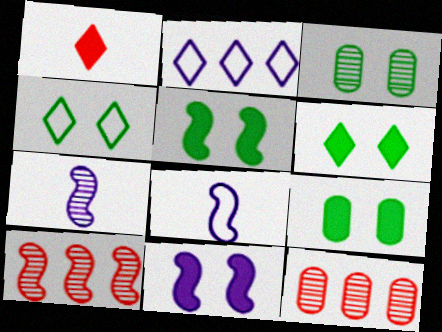[[3, 4, 5], 
[5, 6, 9], 
[5, 8, 10], 
[6, 8, 12]]